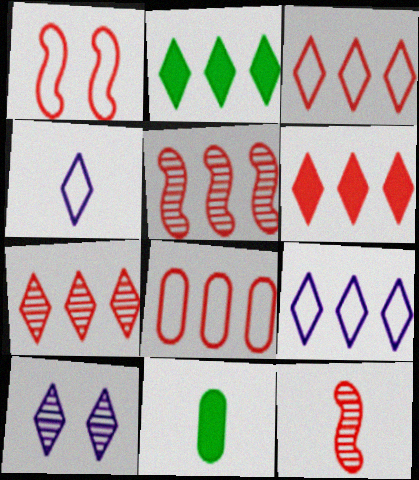[[2, 7, 9], 
[3, 6, 7], 
[4, 11, 12], 
[5, 6, 8]]